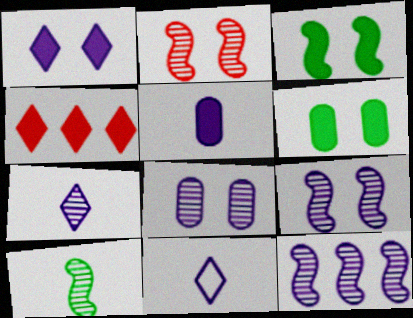[[2, 10, 12], 
[3, 4, 5], 
[7, 8, 12]]